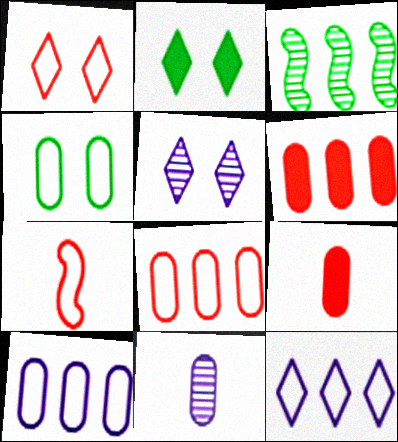[[1, 2, 5], 
[1, 7, 8], 
[3, 6, 12], 
[4, 6, 11], 
[4, 7, 12]]